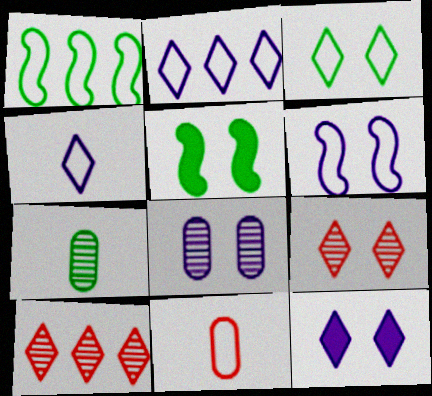[[3, 9, 12], 
[6, 8, 12]]